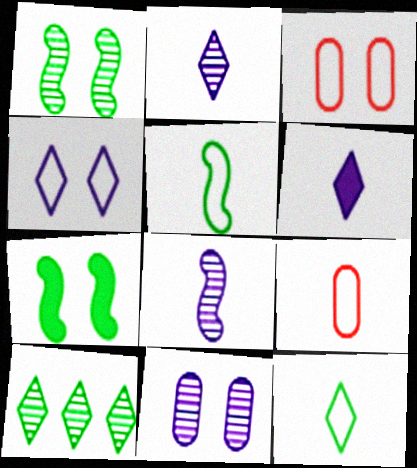[]